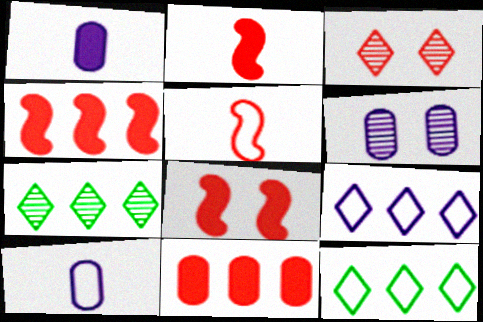[[2, 4, 8], 
[2, 6, 12], 
[3, 5, 11], 
[7, 8, 10]]